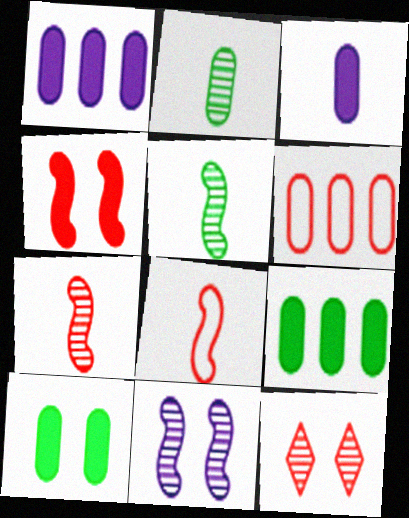[]